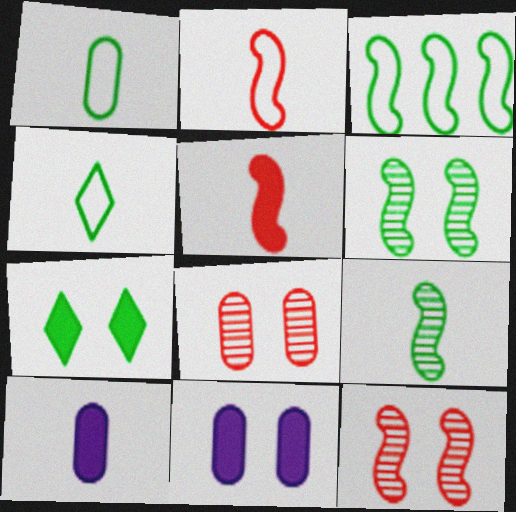[]